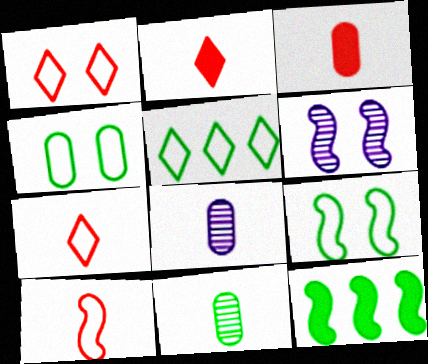[[1, 8, 12], 
[3, 5, 6], 
[6, 10, 12]]